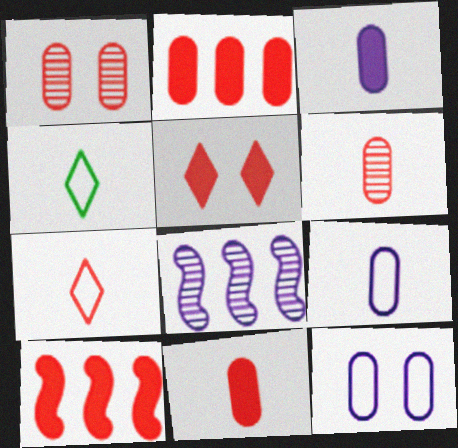[[1, 7, 10], 
[5, 10, 11]]